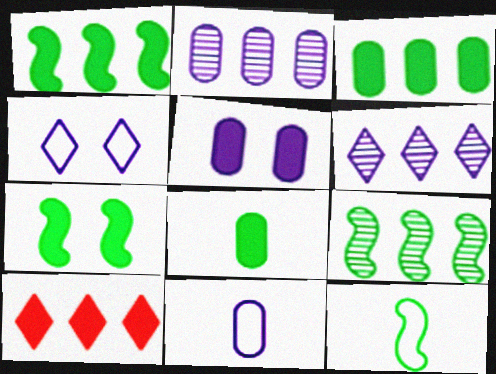[[2, 5, 11], 
[7, 9, 12]]